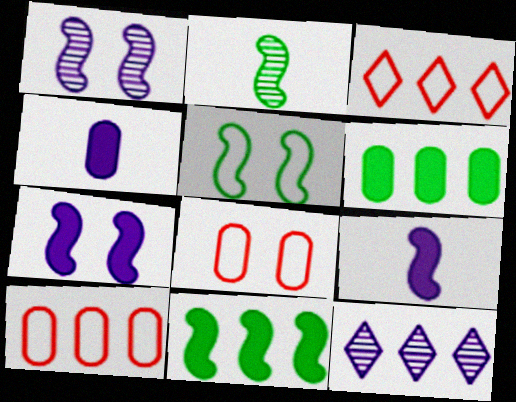[[2, 5, 11], 
[10, 11, 12]]